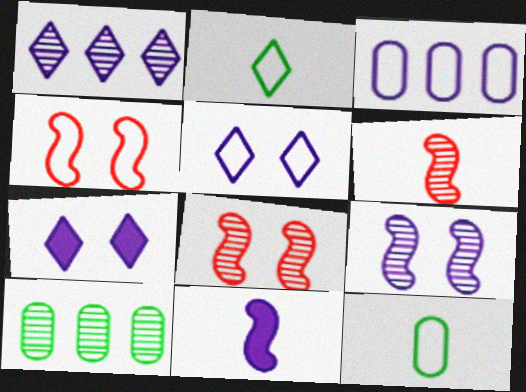[[2, 3, 4]]